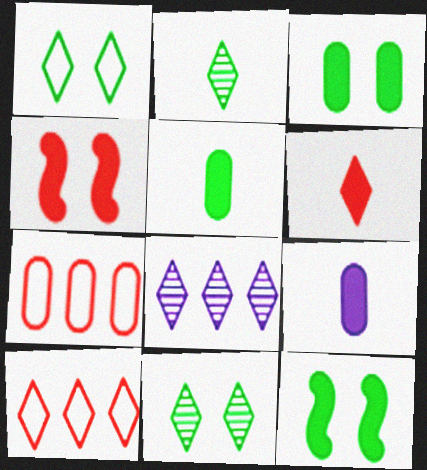[[1, 6, 8]]